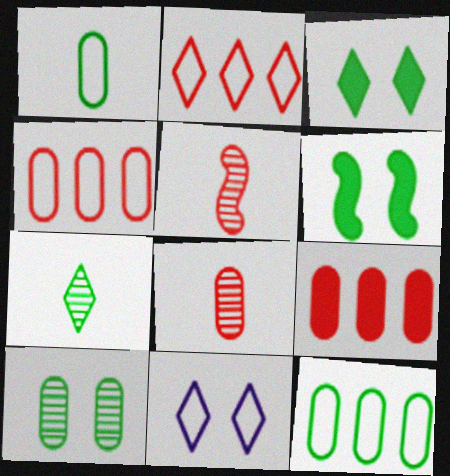[[6, 7, 12]]